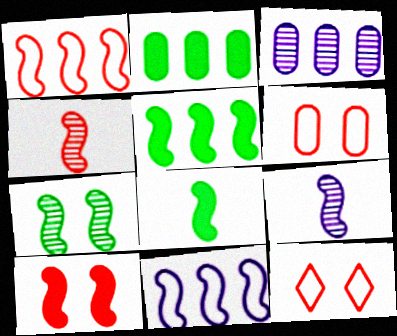[[1, 4, 10], 
[2, 9, 12], 
[3, 8, 12]]